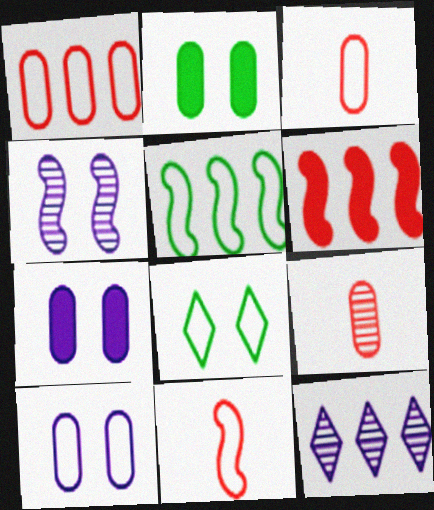[[2, 11, 12]]